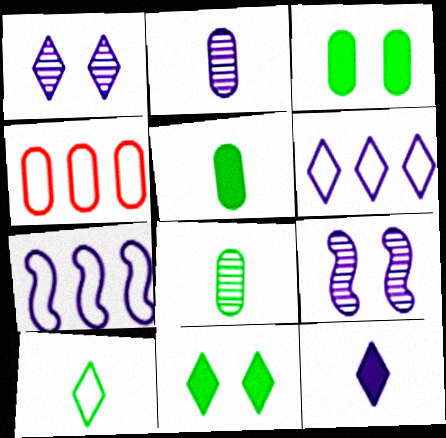[[1, 6, 12], 
[2, 3, 4]]